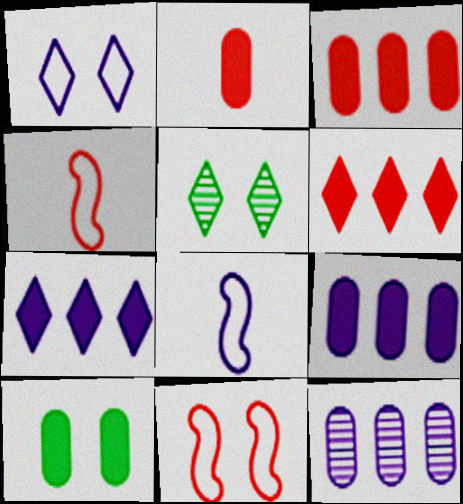[[2, 9, 10], 
[3, 5, 8], 
[4, 5, 9]]